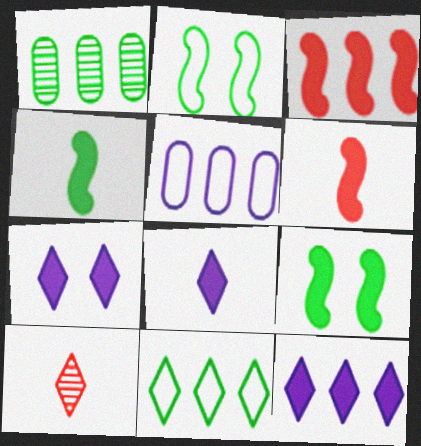[[5, 9, 10], 
[7, 8, 12], 
[7, 10, 11]]